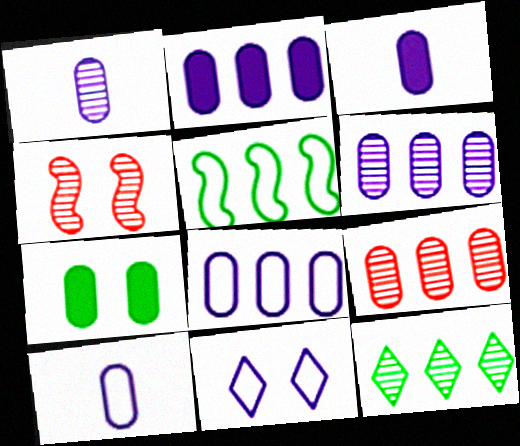[[1, 3, 10], 
[1, 4, 12], 
[2, 6, 8], 
[4, 7, 11], 
[7, 9, 10]]